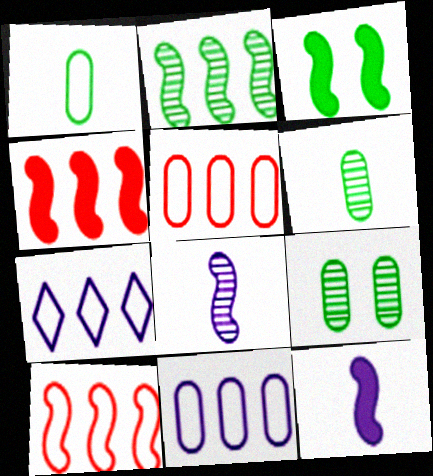[[3, 4, 12], 
[3, 8, 10]]